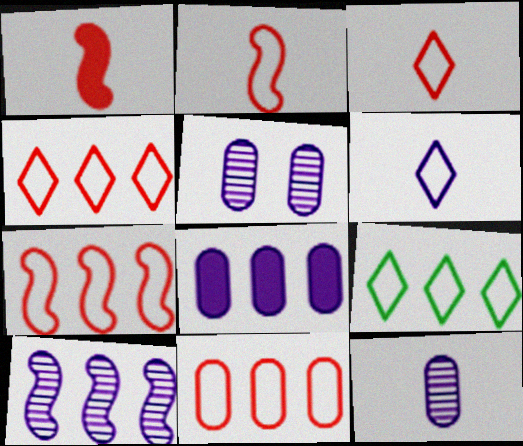[[1, 5, 9], 
[4, 7, 11]]